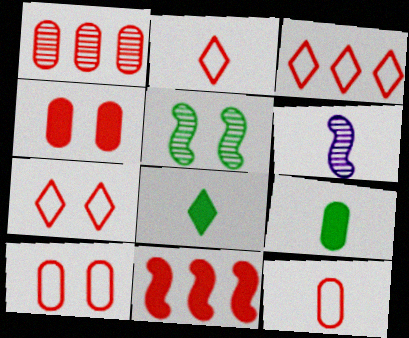[[1, 3, 11], 
[1, 4, 12], 
[2, 3, 7], 
[2, 6, 9], 
[6, 8, 12]]